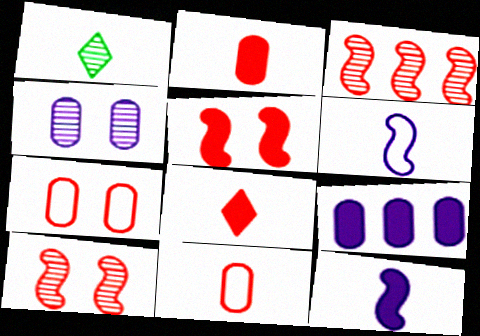[[1, 2, 6], 
[1, 3, 4], 
[1, 11, 12], 
[3, 7, 8]]